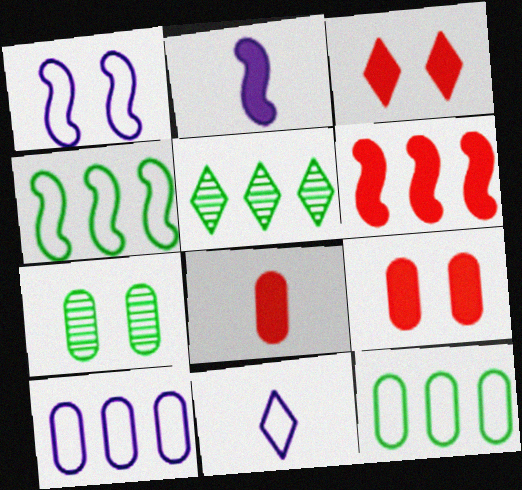[[1, 3, 7], 
[1, 5, 8], 
[1, 10, 11], 
[3, 5, 11], 
[3, 6, 8], 
[5, 6, 10], 
[6, 7, 11], 
[7, 8, 10]]